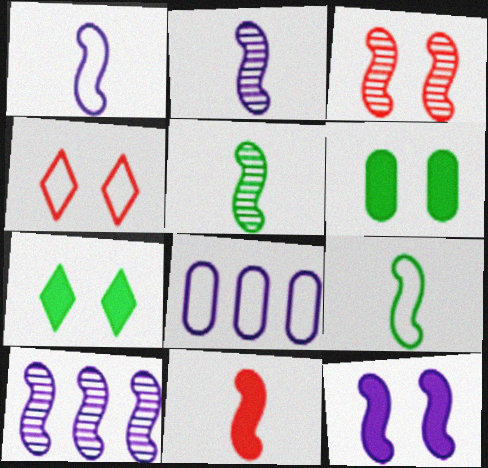[[1, 5, 11], 
[1, 10, 12], 
[2, 9, 11], 
[3, 5, 10], 
[4, 8, 9]]